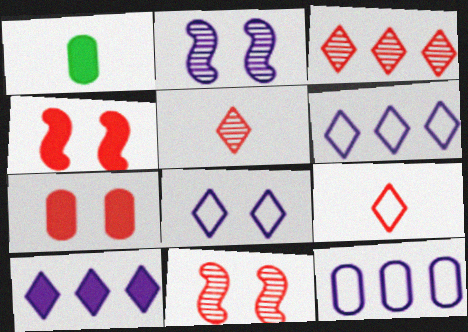[[1, 4, 10], 
[1, 6, 11]]